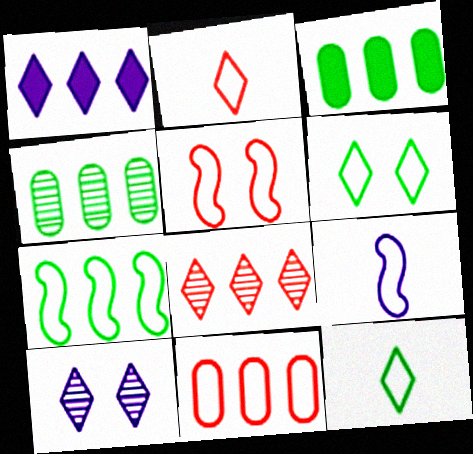[[2, 5, 11], 
[5, 7, 9], 
[6, 9, 11]]